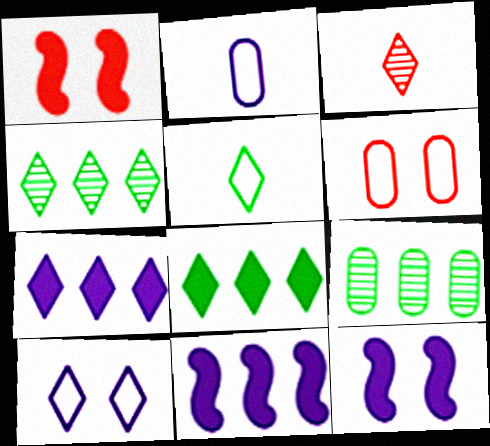[[1, 2, 4], 
[3, 8, 10]]